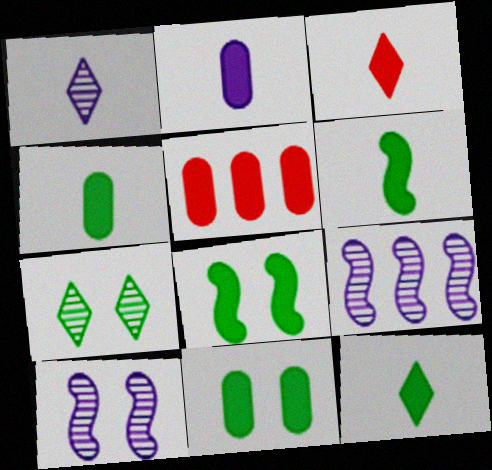[[2, 3, 6], 
[2, 5, 11], 
[4, 6, 12]]